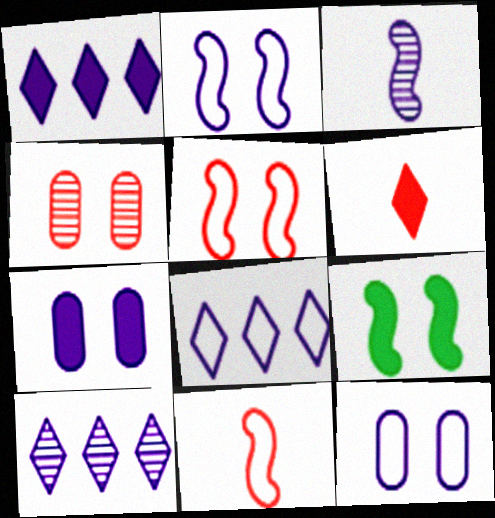[[1, 3, 12], 
[1, 8, 10], 
[3, 7, 8]]